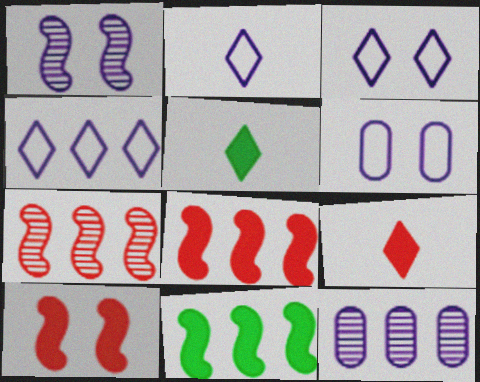[[2, 3, 4], 
[5, 6, 7]]